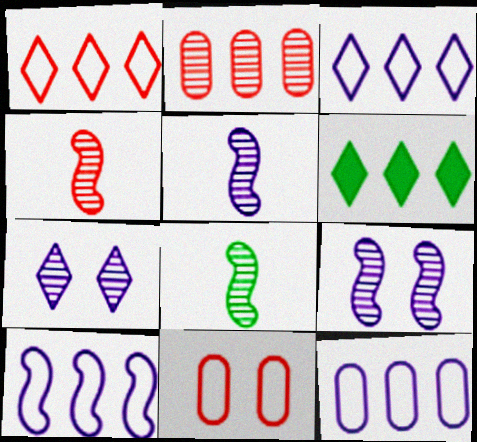[[2, 6, 10], 
[2, 7, 8], 
[3, 10, 12], 
[4, 5, 8], 
[5, 6, 11]]